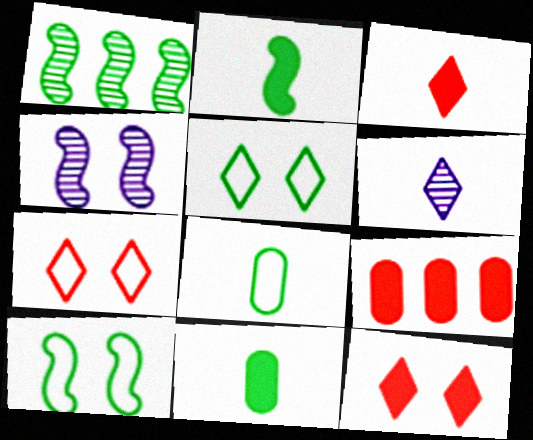[[1, 2, 10], 
[1, 5, 11], 
[6, 9, 10]]